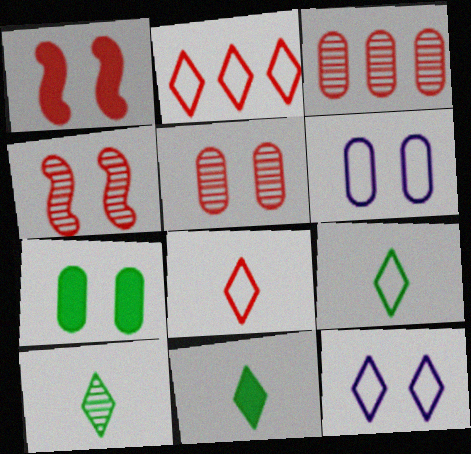[[1, 3, 8], 
[2, 9, 12], 
[4, 7, 12], 
[5, 6, 7], 
[9, 10, 11]]